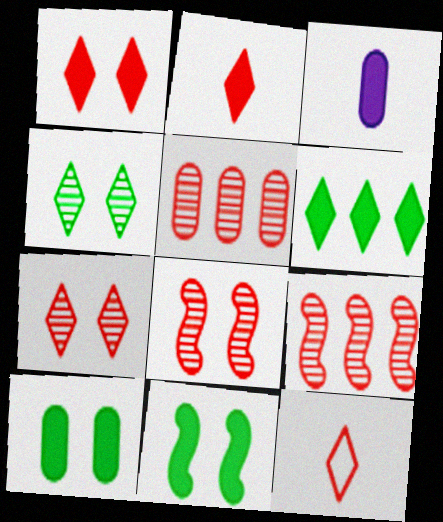[]